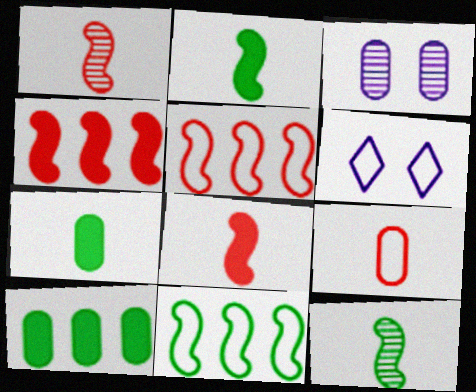[[1, 6, 10], 
[3, 9, 10], 
[6, 9, 11]]